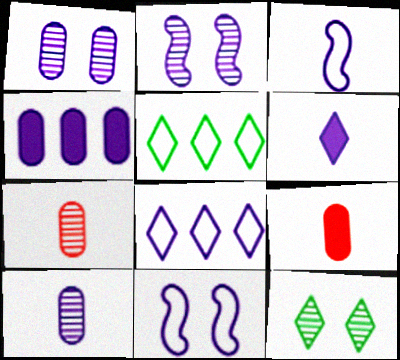[[2, 5, 9], 
[3, 6, 10]]